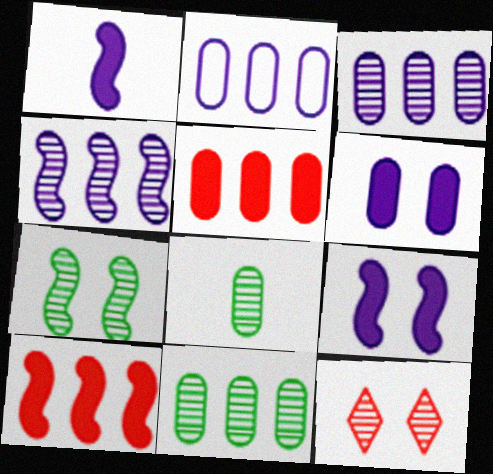[[2, 5, 11], 
[4, 8, 12]]